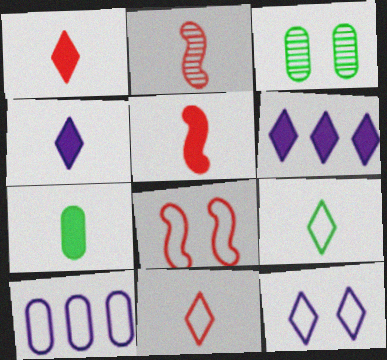[[4, 5, 7], 
[8, 9, 10]]